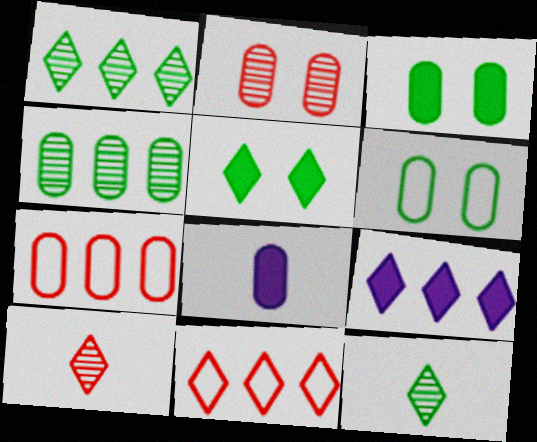[[1, 9, 11]]